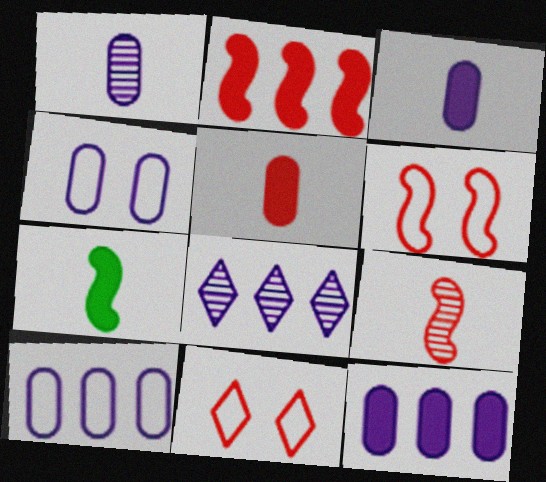[[1, 4, 12], 
[2, 6, 9]]